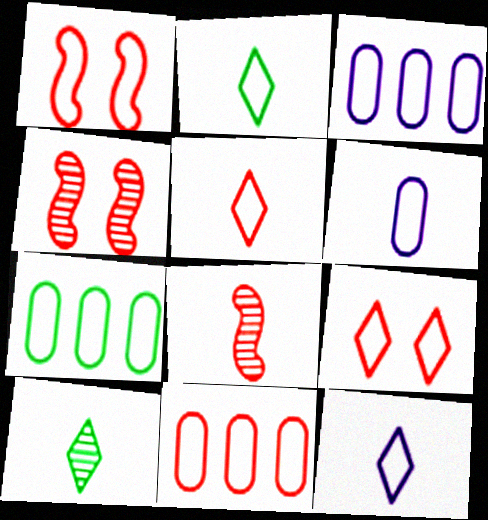[[1, 2, 3], 
[1, 5, 11], 
[1, 7, 12], 
[2, 5, 12], 
[3, 7, 11]]